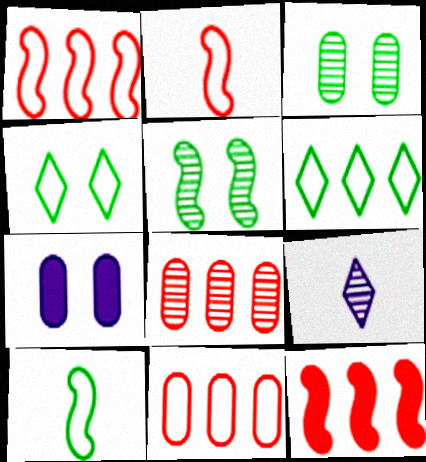[[5, 8, 9]]